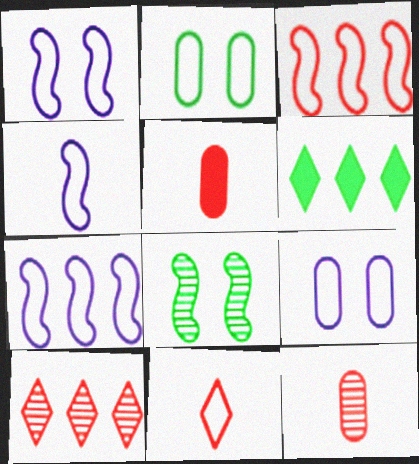[[1, 4, 7], 
[1, 6, 12], 
[2, 7, 11]]